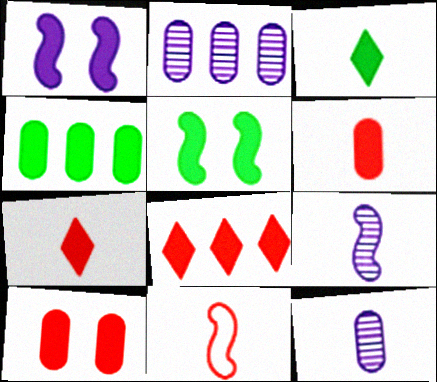[[1, 4, 7], 
[3, 4, 5], 
[3, 11, 12]]